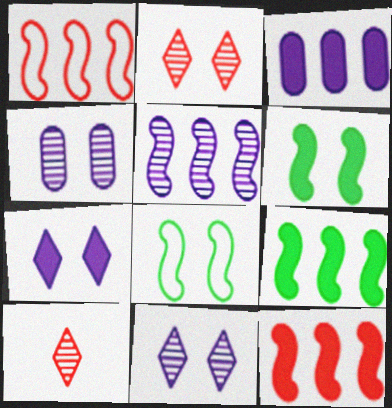[[1, 5, 9], 
[3, 8, 10]]